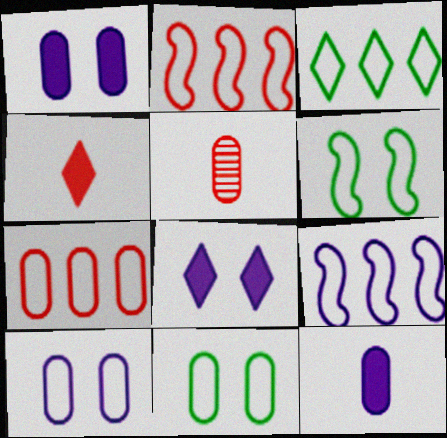[[3, 7, 9]]